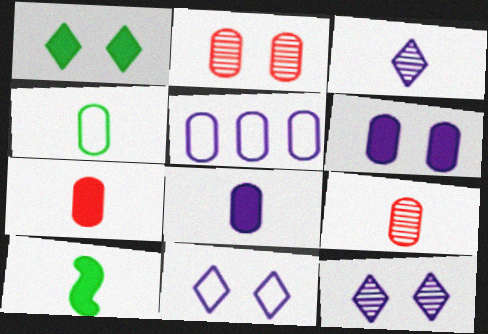[[4, 8, 9]]